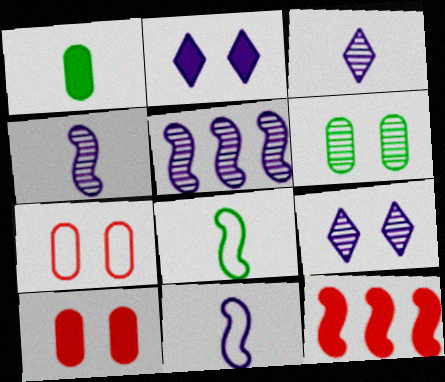[[1, 2, 12]]